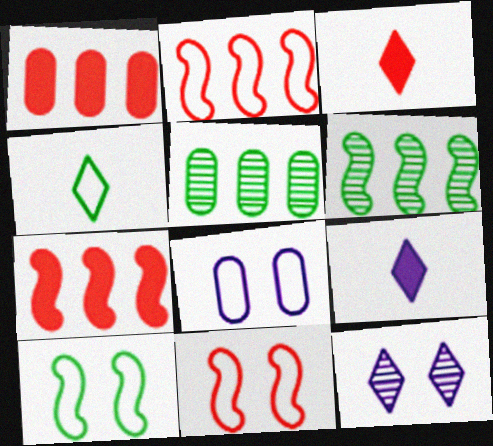[[2, 4, 8], 
[3, 6, 8], 
[5, 9, 11]]